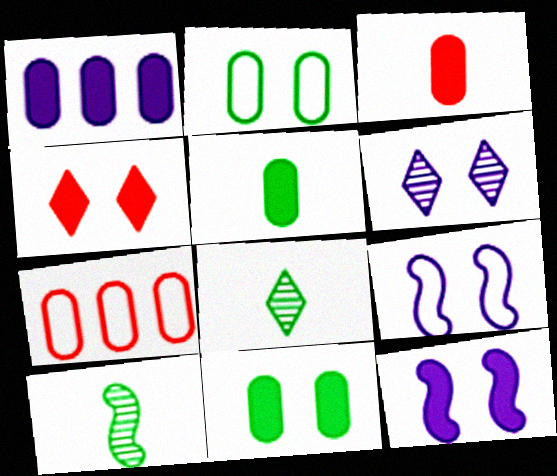[[1, 3, 11], 
[4, 11, 12], 
[7, 8, 12]]